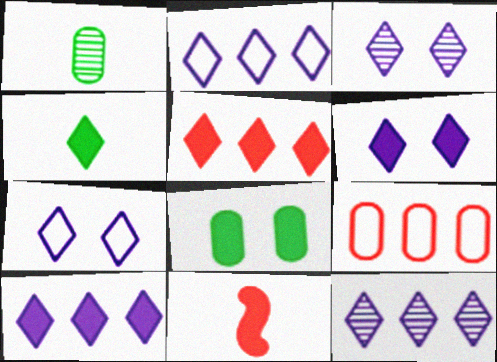[[2, 10, 12], 
[3, 6, 7], 
[4, 5, 6], 
[8, 10, 11]]